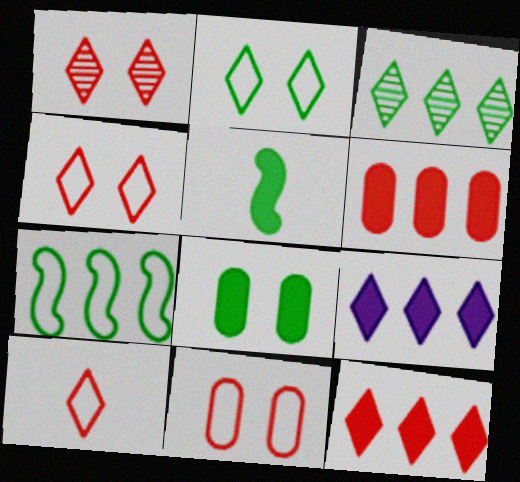[[1, 10, 12]]